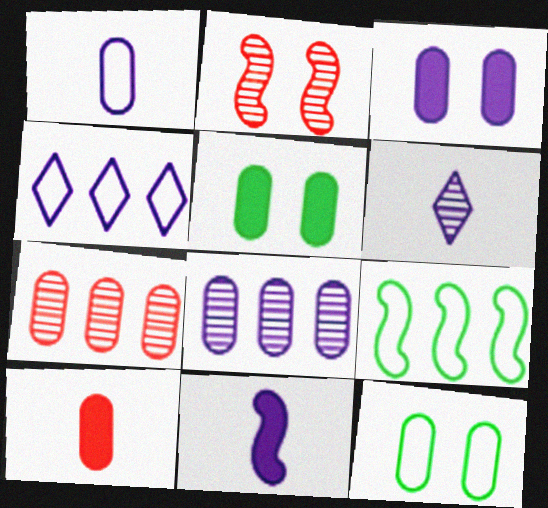[[1, 3, 8], 
[1, 5, 7], 
[1, 6, 11], 
[2, 9, 11], 
[8, 10, 12]]